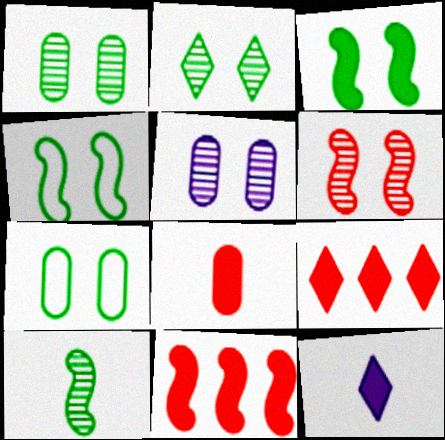[[2, 3, 7], 
[2, 5, 6]]